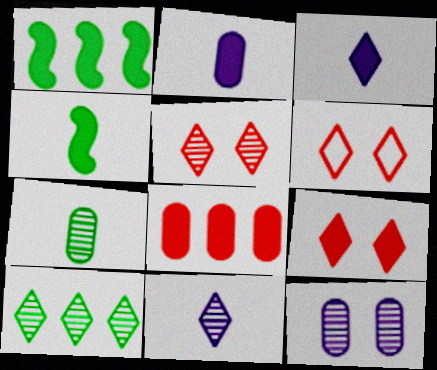[[1, 2, 9], 
[3, 6, 10], 
[5, 6, 9], 
[5, 10, 11]]